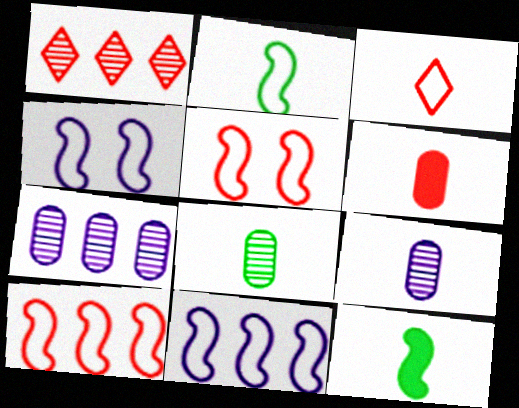[[1, 5, 6], 
[2, 4, 10], 
[2, 5, 11], 
[3, 9, 12]]